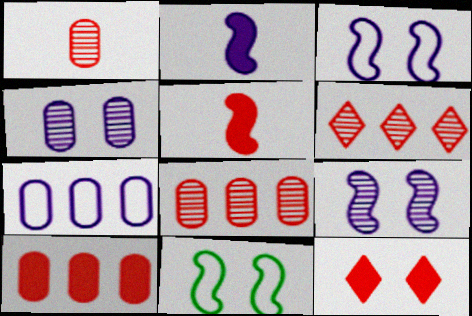[[4, 11, 12], 
[5, 10, 12]]